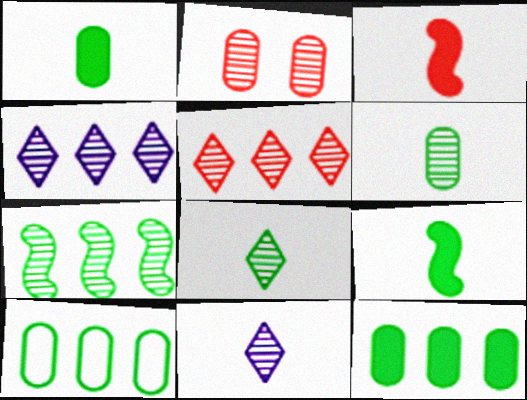[[2, 7, 11]]